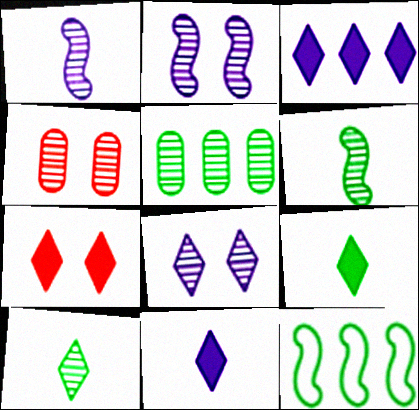[[3, 7, 9], 
[4, 11, 12]]